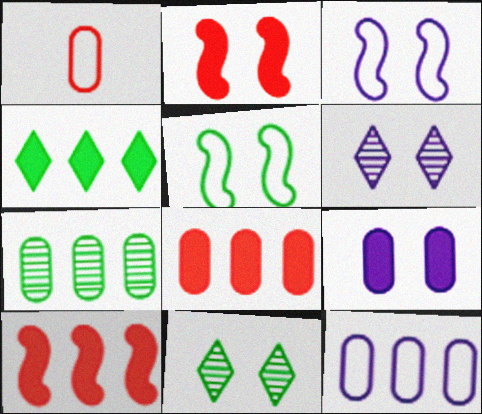[[1, 7, 9], 
[3, 6, 9], 
[7, 8, 12]]